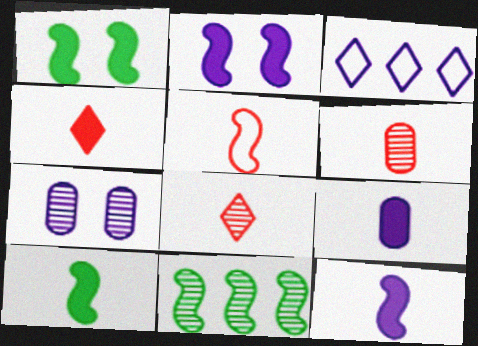[[1, 3, 6], 
[2, 5, 11], 
[3, 7, 12], 
[4, 5, 6], 
[4, 9, 10], 
[7, 8, 11]]